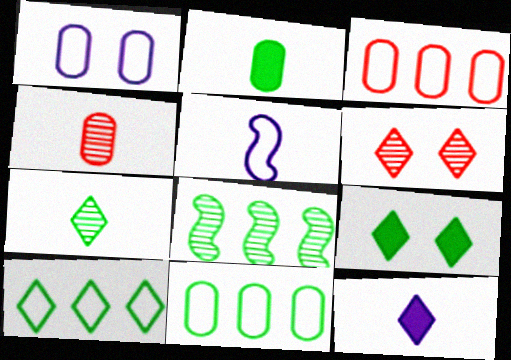[[6, 10, 12], 
[7, 9, 10]]